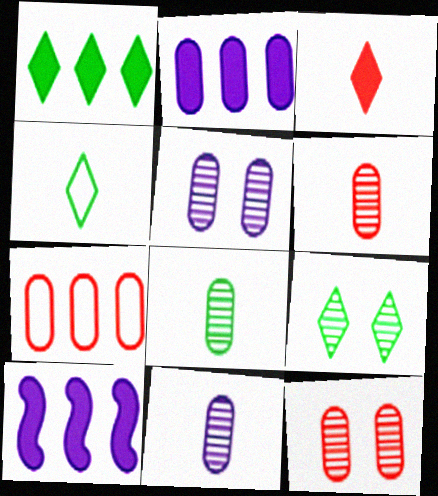[[1, 4, 9], 
[4, 10, 12], 
[6, 8, 11]]